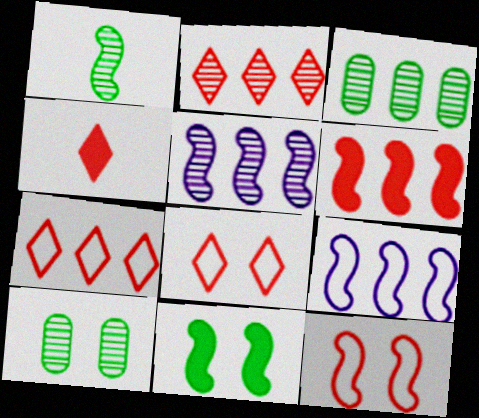[[2, 3, 5], 
[2, 4, 8], 
[4, 9, 10]]